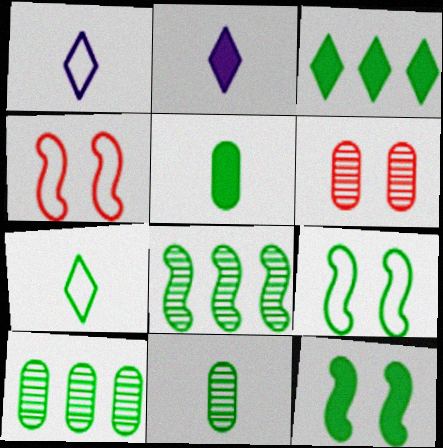[[2, 4, 10], 
[3, 5, 12], 
[3, 9, 11], 
[7, 10, 12]]